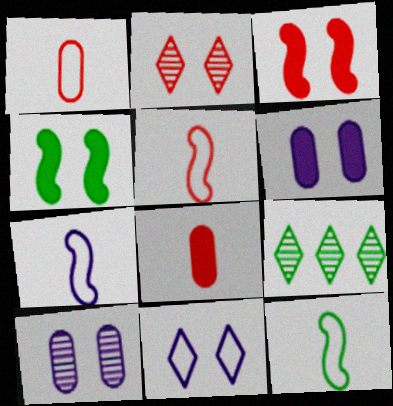[[5, 6, 9], 
[5, 7, 12]]